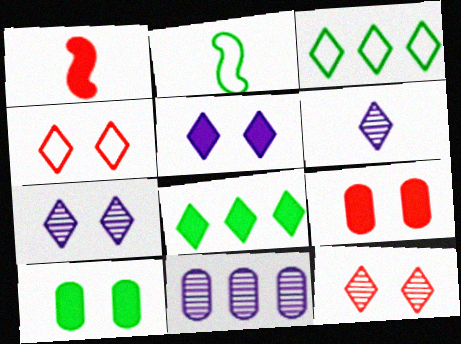[[4, 6, 8]]